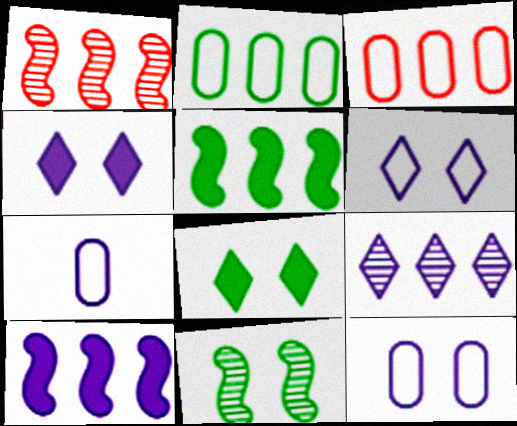[[1, 7, 8], 
[3, 5, 9]]